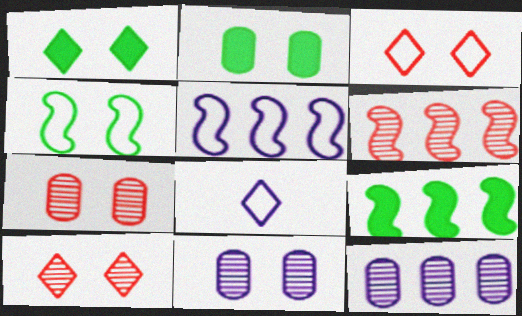[[2, 6, 8], 
[5, 6, 9], 
[7, 8, 9]]